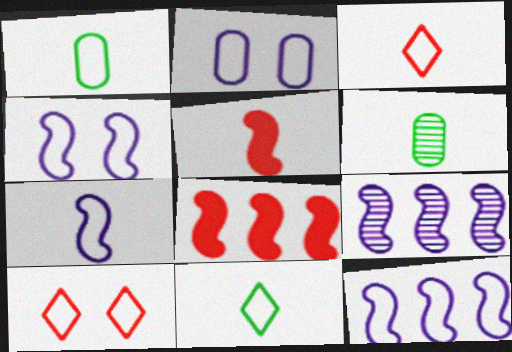[[1, 3, 7], 
[1, 10, 12], 
[4, 7, 12]]